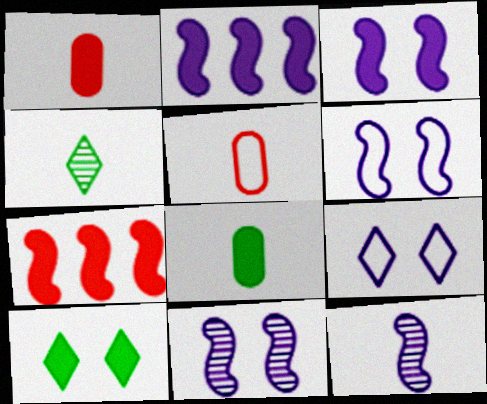[[1, 2, 10], 
[2, 6, 12], 
[3, 6, 11]]